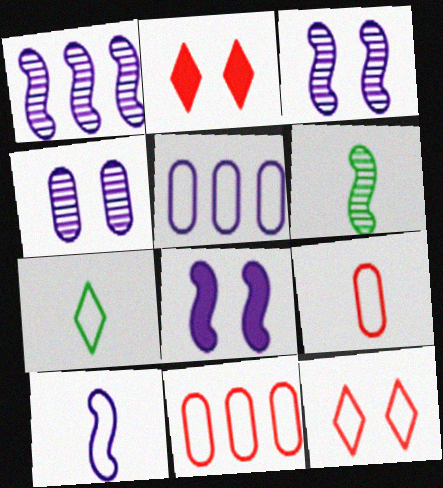[[1, 8, 10], 
[2, 5, 6], 
[7, 9, 10]]